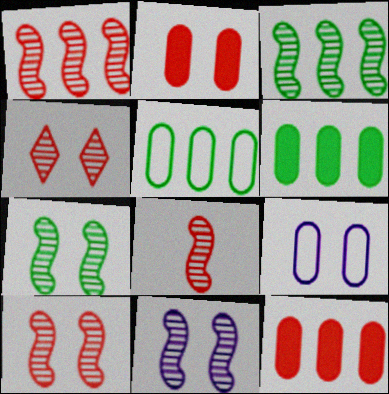[[1, 8, 10], 
[3, 8, 11], 
[7, 10, 11]]